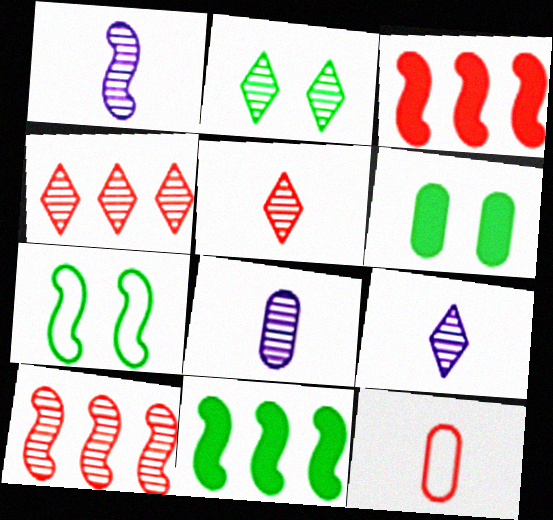[[1, 3, 7], 
[1, 8, 9], 
[2, 4, 9], 
[2, 6, 7], 
[2, 8, 10]]